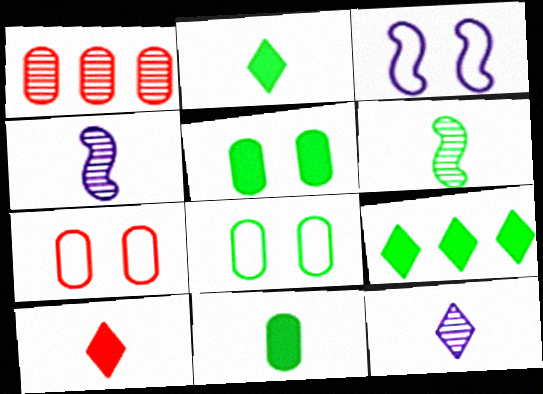[[1, 2, 3], 
[4, 7, 9], 
[6, 8, 9]]